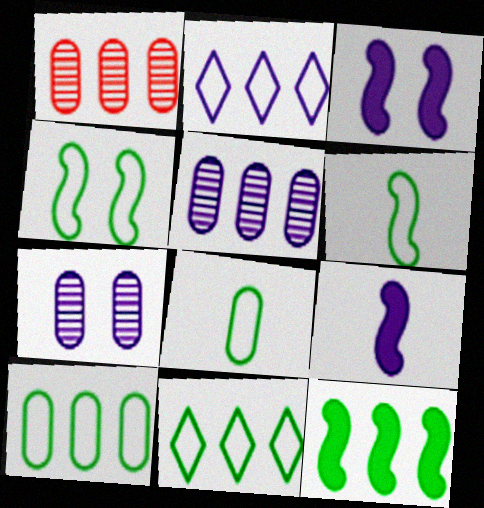[[1, 2, 12], 
[2, 7, 9], 
[4, 8, 11]]